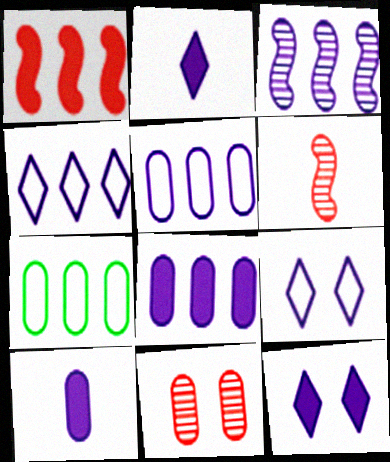[[3, 4, 8], 
[3, 9, 10], 
[6, 7, 12], 
[7, 10, 11]]